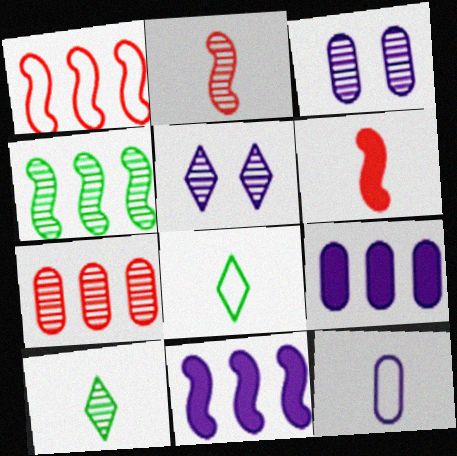[[1, 4, 11], 
[3, 9, 12], 
[5, 11, 12], 
[6, 10, 12]]